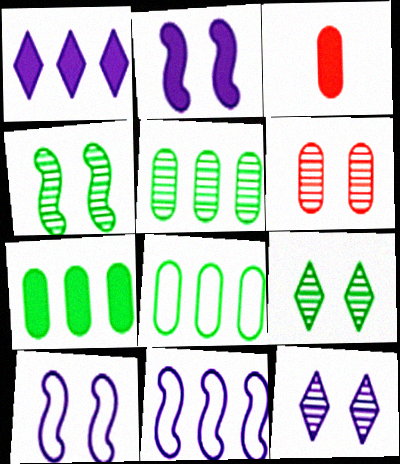[[3, 9, 11], 
[4, 6, 12], 
[5, 7, 8]]